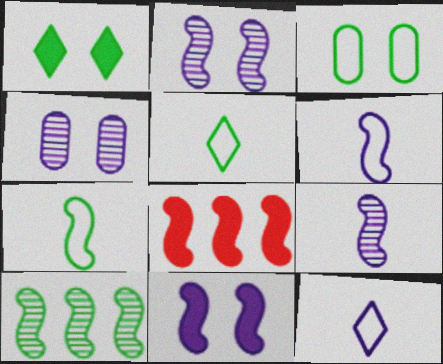[[2, 7, 8], 
[4, 5, 8]]